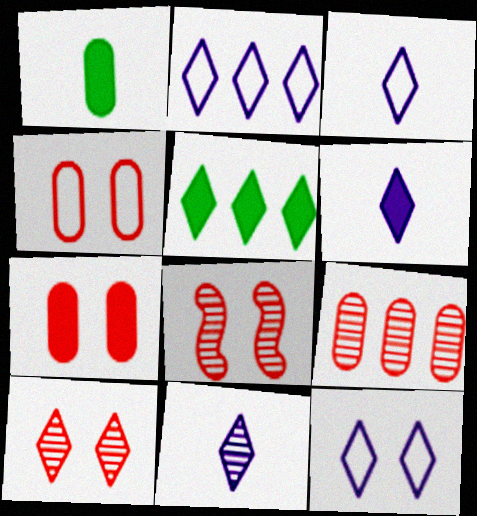[[1, 2, 8], 
[2, 3, 12], 
[3, 5, 10], 
[3, 6, 11]]